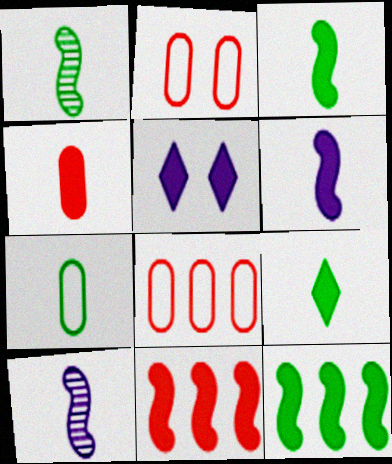[[1, 5, 8], 
[1, 7, 9], 
[4, 5, 12], 
[4, 6, 9]]